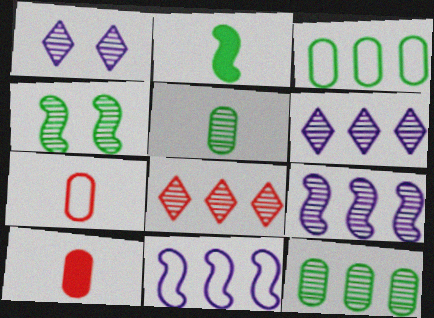[[8, 9, 12]]